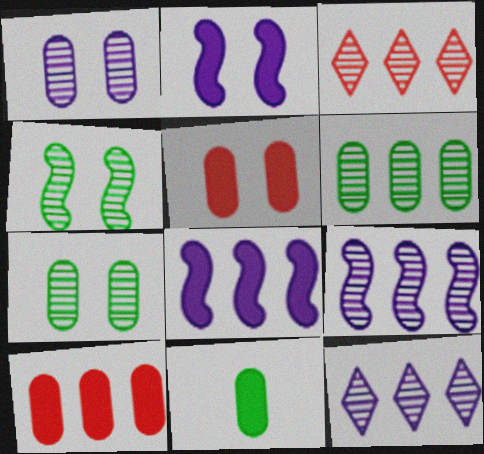[[3, 6, 9]]